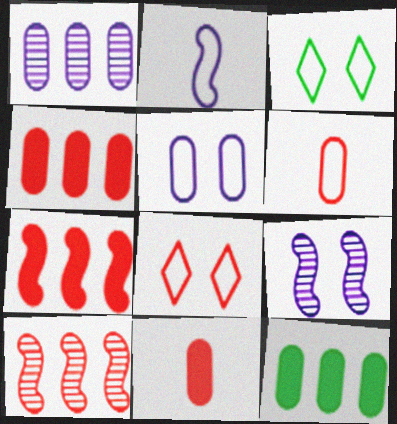[[8, 10, 11]]